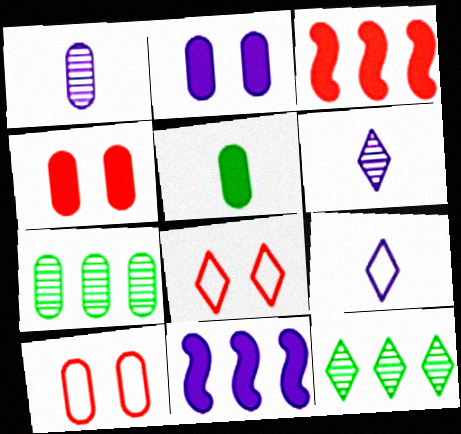[]